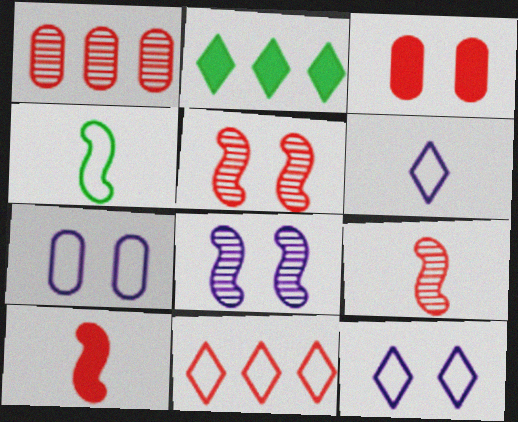[[2, 7, 9], 
[3, 9, 11], 
[4, 7, 11]]